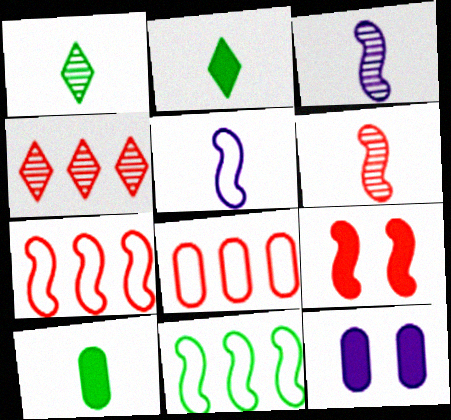[[1, 7, 12], 
[3, 9, 11], 
[6, 7, 9]]